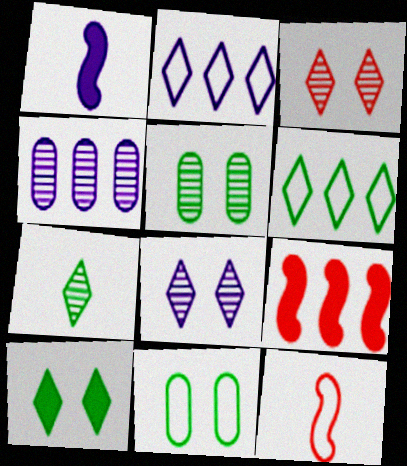[[2, 11, 12], 
[4, 6, 9], 
[4, 10, 12], 
[6, 7, 10]]